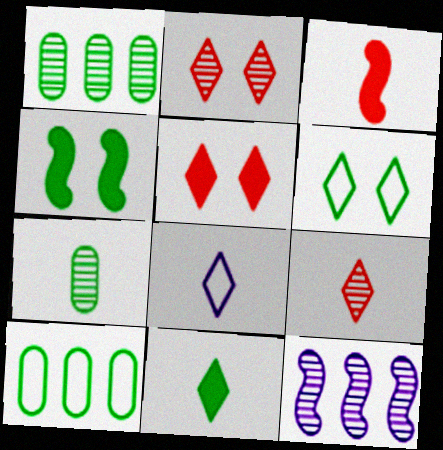[[2, 7, 12], 
[3, 7, 8], 
[8, 9, 11]]